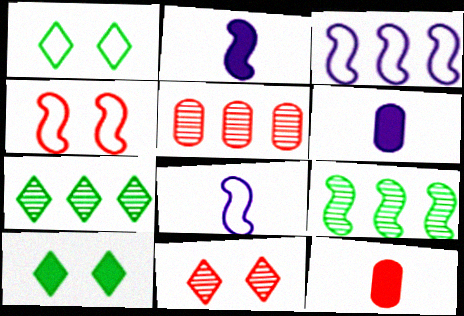[[1, 2, 5], 
[2, 4, 9], 
[4, 6, 7], 
[5, 8, 10]]